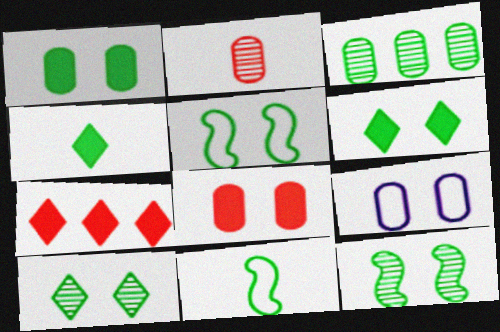[[1, 5, 10], 
[3, 4, 5], 
[3, 6, 11]]